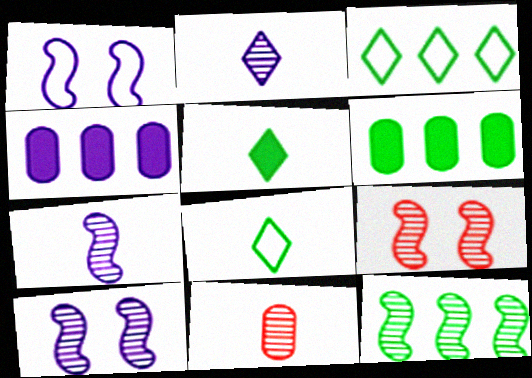[[1, 2, 4], 
[3, 6, 12], 
[4, 8, 9], 
[7, 9, 12]]